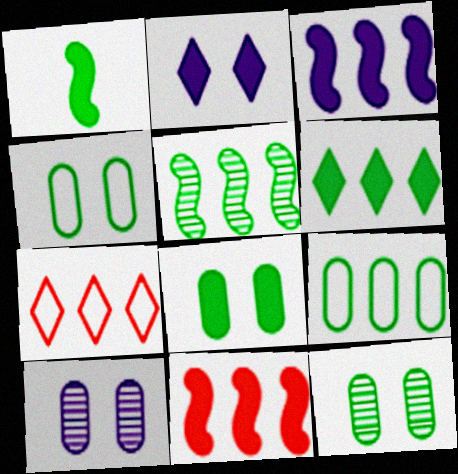[[1, 6, 8], 
[1, 7, 10], 
[4, 8, 12], 
[5, 6, 9]]